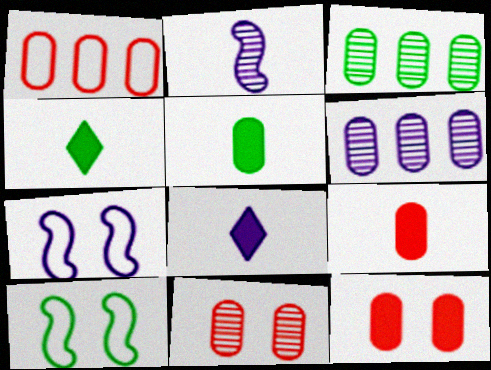[[1, 9, 11], 
[3, 4, 10], 
[6, 7, 8]]